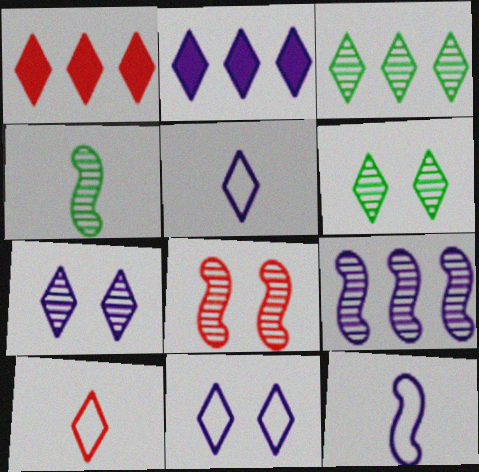[[1, 5, 6], 
[2, 5, 7], 
[2, 6, 10], 
[4, 8, 9]]